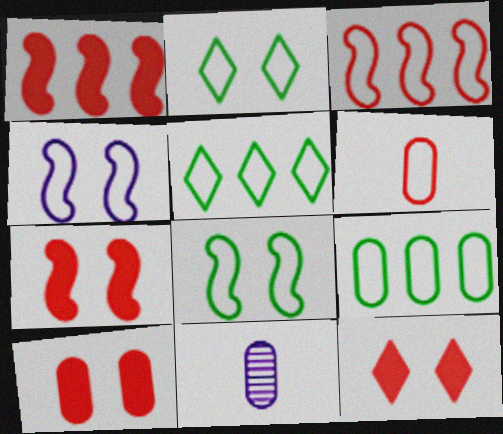[[1, 2, 11], 
[4, 5, 6], 
[5, 7, 11], 
[7, 10, 12], 
[9, 10, 11]]